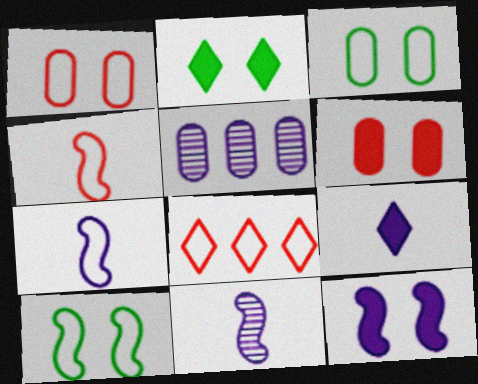[[1, 4, 8], 
[2, 4, 5], 
[2, 6, 12], 
[3, 7, 8]]